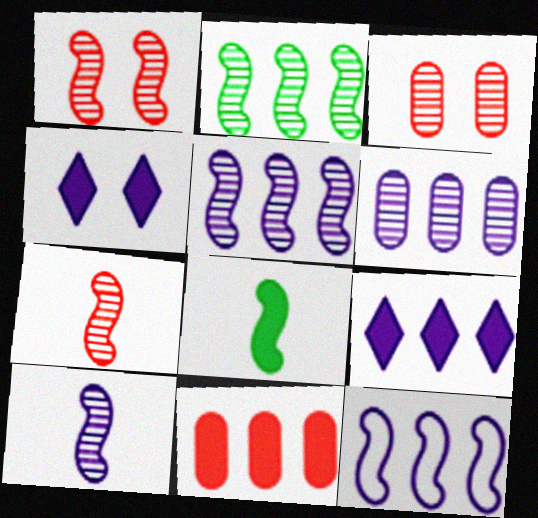[[1, 2, 10], 
[1, 8, 12], 
[4, 8, 11], 
[6, 9, 12]]